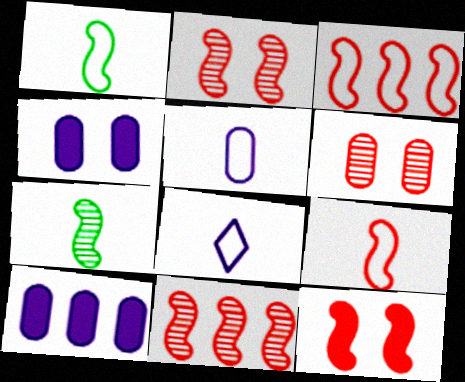[[9, 11, 12]]